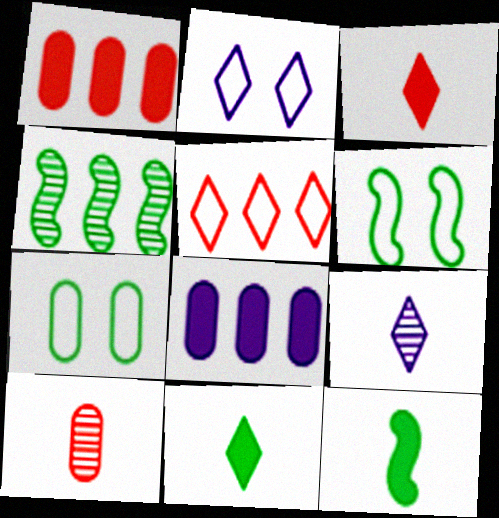[[1, 6, 9], 
[4, 5, 8], 
[4, 6, 12], 
[4, 7, 11], 
[7, 8, 10]]